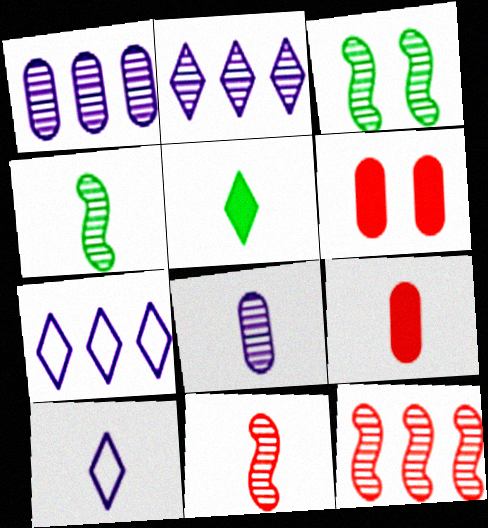[[3, 7, 9], 
[4, 6, 7], 
[4, 9, 10]]